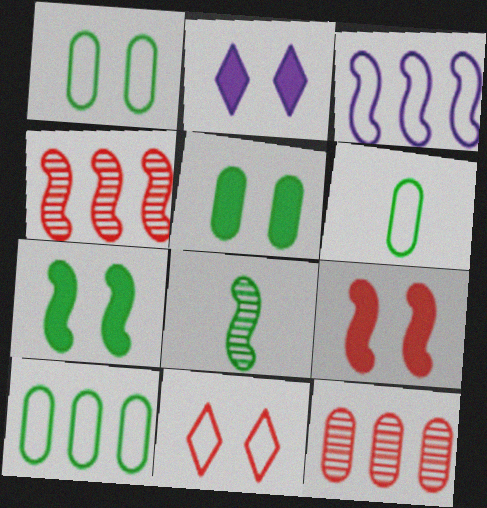[[1, 6, 10], 
[2, 4, 6], 
[2, 5, 9], 
[3, 6, 11], 
[3, 8, 9]]